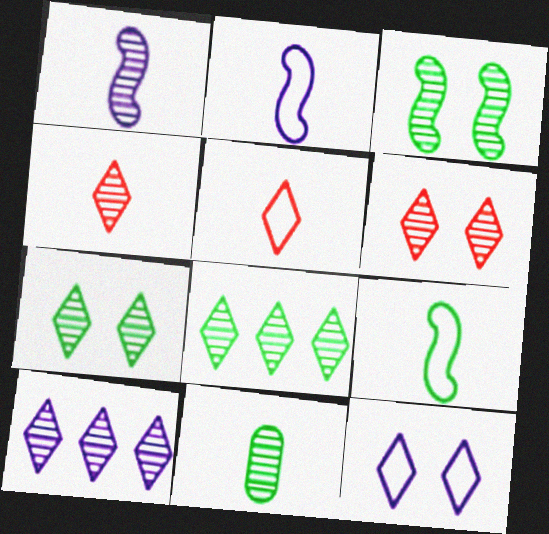[[1, 4, 11], 
[3, 8, 11], 
[4, 7, 10]]